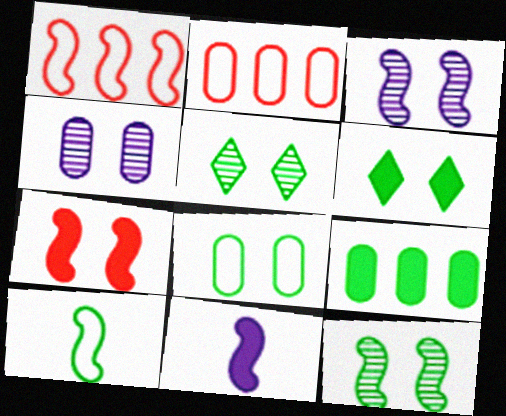[[1, 11, 12], 
[2, 5, 11], 
[5, 9, 10], 
[6, 8, 12]]